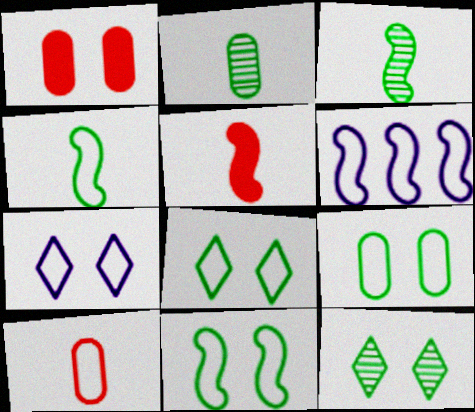[[6, 8, 10], 
[8, 9, 11]]